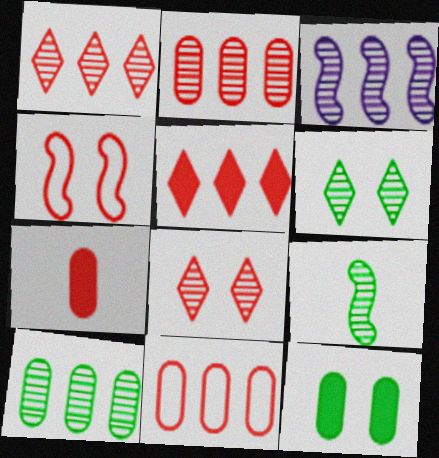[[1, 3, 10], 
[1, 4, 7], 
[6, 9, 10]]